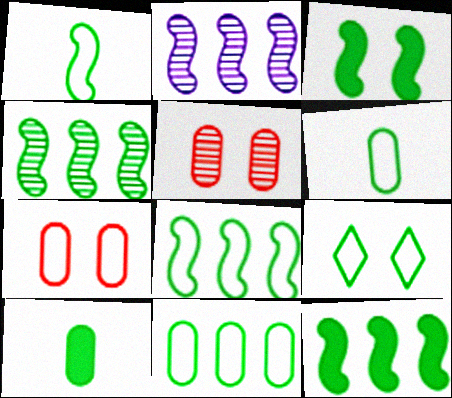[[1, 3, 4], 
[1, 9, 11], 
[4, 8, 12], 
[4, 9, 10], 
[6, 8, 9]]